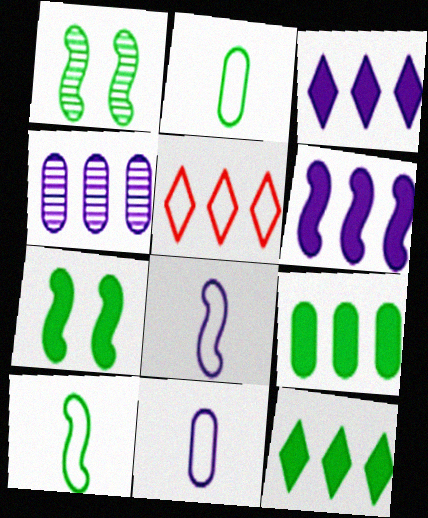[[1, 2, 12]]